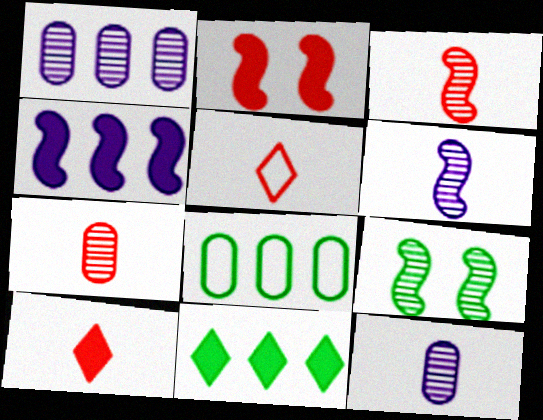[]